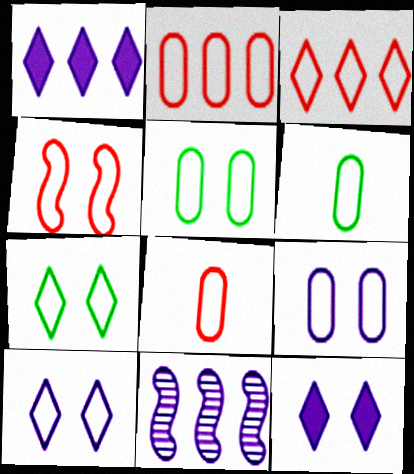[[2, 6, 9], 
[3, 4, 8], 
[4, 5, 10], 
[4, 7, 9]]